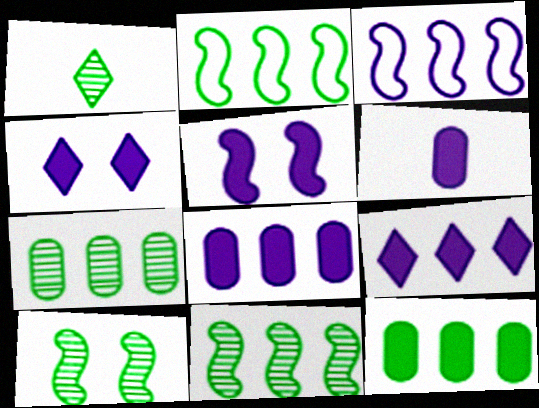[[1, 7, 10], 
[5, 6, 9]]